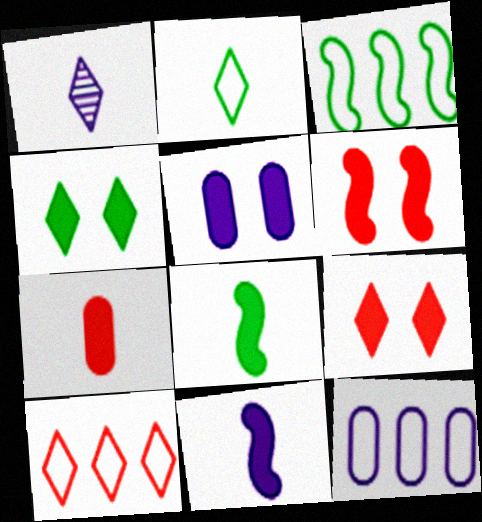[[1, 4, 10], 
[3, 10, 12], 
[4, 5, 6]]